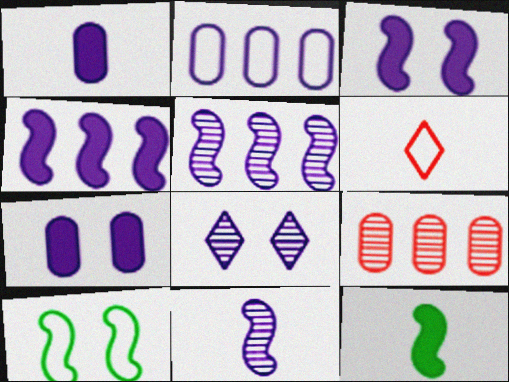[[2, 6, 10]]